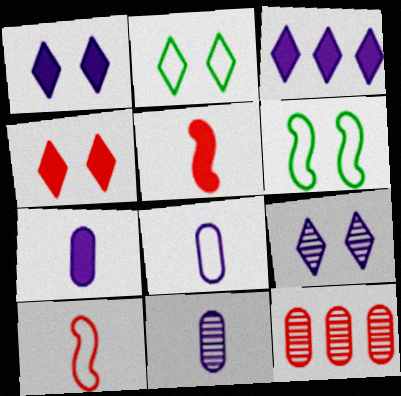[[2, 4, 9], 
[4, 10, 12], 
[7, 8, 11]]